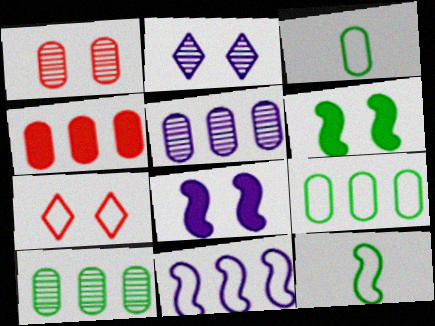[[2, 4, 12], 
[3, 7, 11], 
[4, 5, 9]]